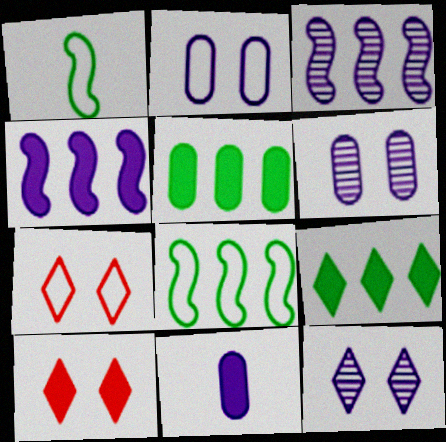[]